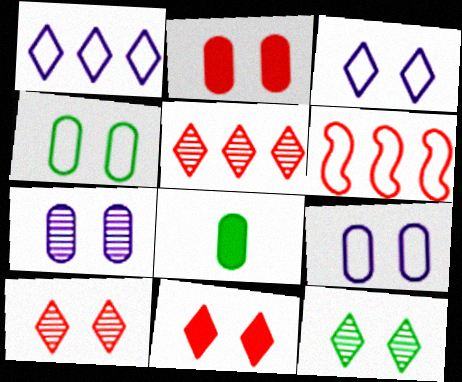[[2, 4, 7], 
[3, 11, 12]]